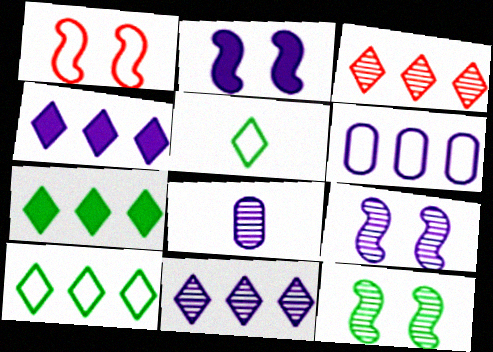[[1, 2, 12], 
[1, 5, 6], 
[1, 7, 8], 
[3, 4, 10], 
[3, 8, 12], 
[8, 9, 11]]